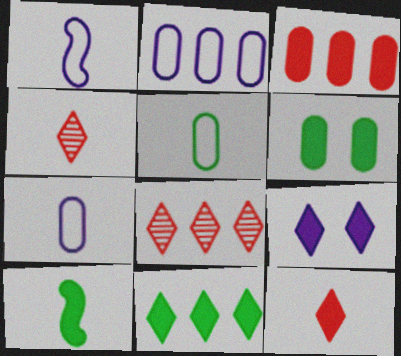[[1, 6, 8], 
[3, 9, 10], 
[4, 7, 10], 
[6, 10, 11], 
[9, 11, 12]]